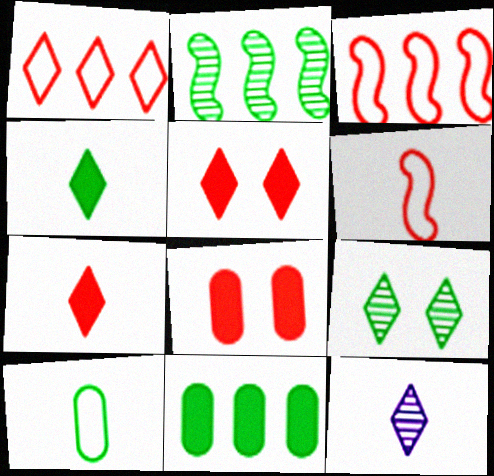[]